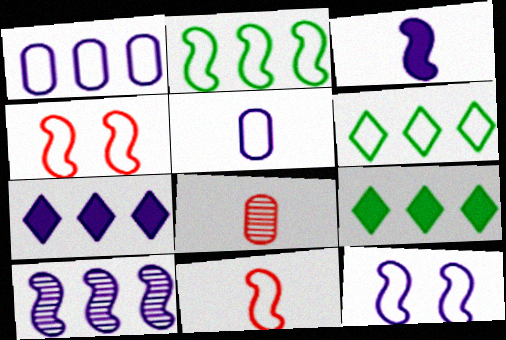[[1, 7, 10], 
[2, 11, 12], 
[3, 10, 12], 
[4, 5, 6], 
[8, 9, 12]]